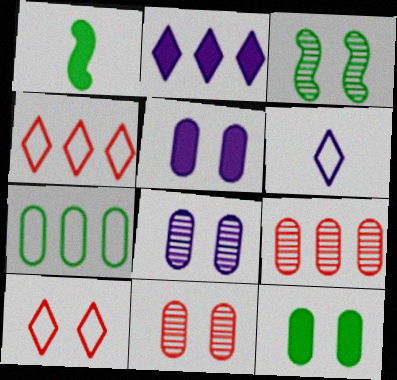[[1, 4, 8], 
[3, 5, 10]]